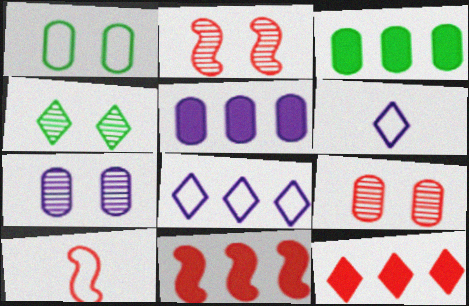[[1, 8, 10], 
[2, 3, 6], 
[2, 4, 7], 
[2, 10, 11], 
[4, 5, 10], 
[4, 6, 12], 
[9, 10, 12]]